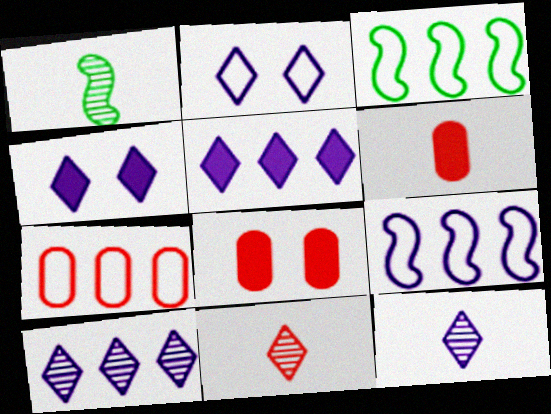[[1, 4, 7], 
[2, 5, 12], 
[3, 8, 12]]